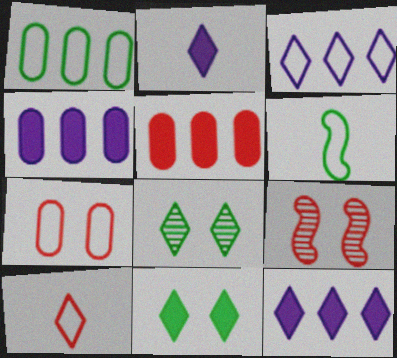[[1, 2, 9], 
[3, 6, 7], 
[5, 9, 10], 
[8, 10, 12]]